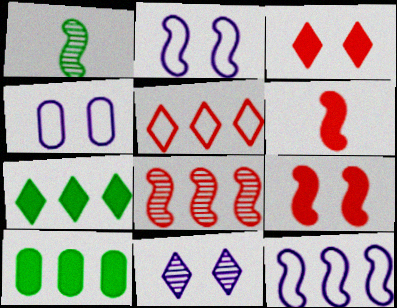[[1, 9, 12]]